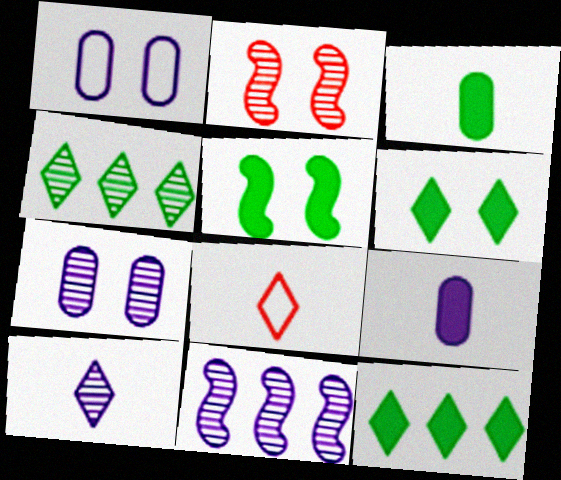[[1, 2, 6], 
[3, 5, 12], 
[7, 10, 11]]